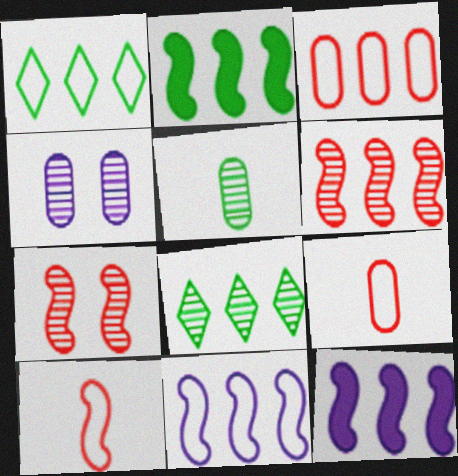[[1, 3, 11], 
[2, 6, 11], 
[3, 8, 12]]